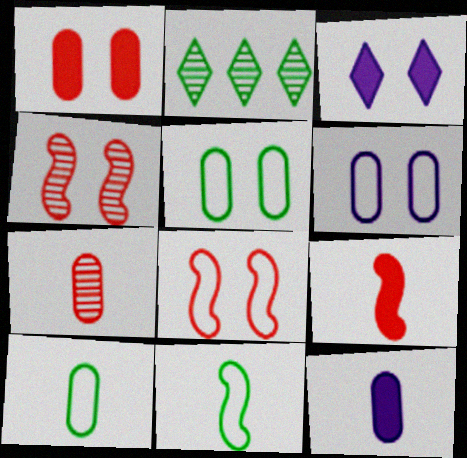[[2, 6, 9], 
[2, 8, 12], 
[3, 4, 5], 
[7, 10, 12]]